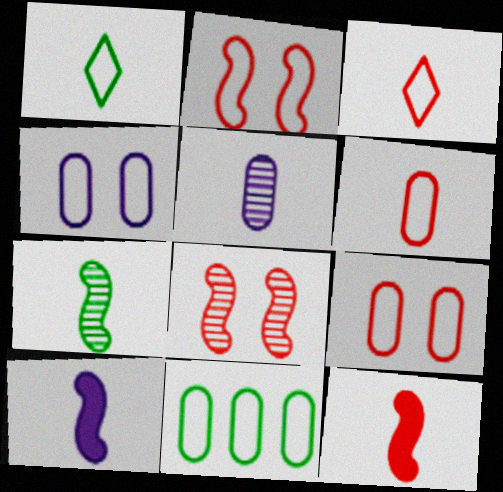[[1, 5, 12], 
[4, 6, 11]]